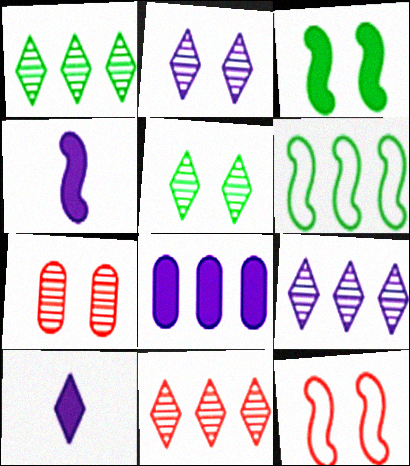[[1, 9, 11], 
[6, 7, 10], 
[6, 8, 11]]